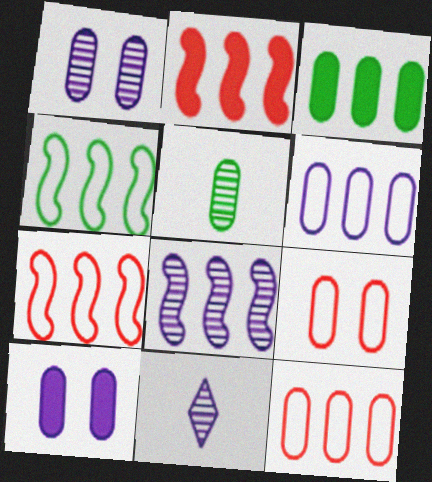[[1, 8, 11], 
[2, 4, 8], 
[5, 10, 12]]